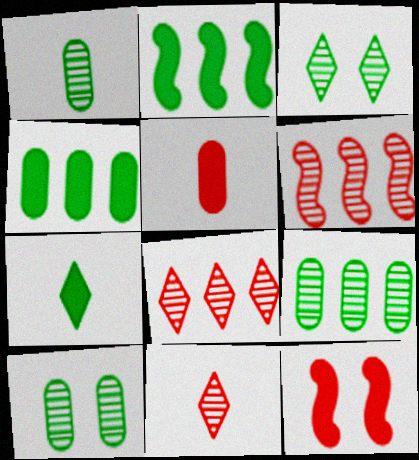[[1, 9, 10]]